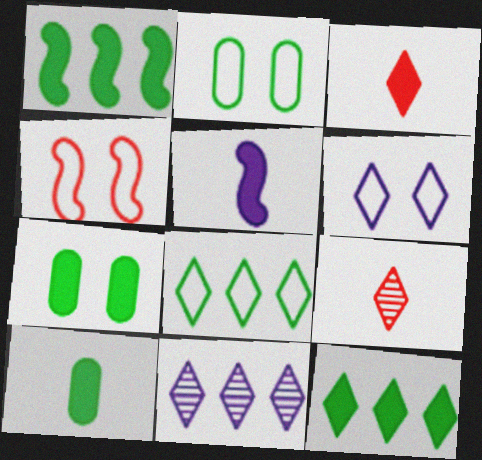[[2, 4, 6], 
[3, 5, 10], 
[4, 10, 11], 
[6, 9, 12]]